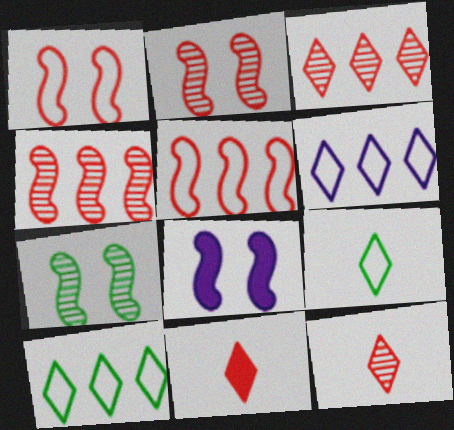[[1, 7, 8]]